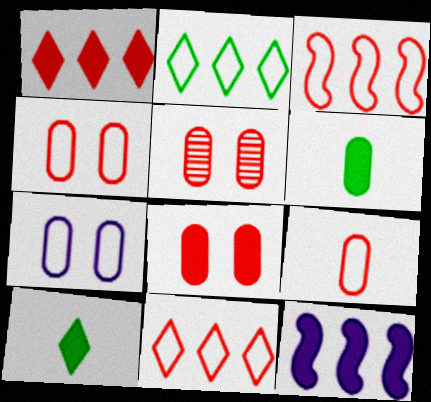[[4, 5, 8], 
[8, 10, 12]]